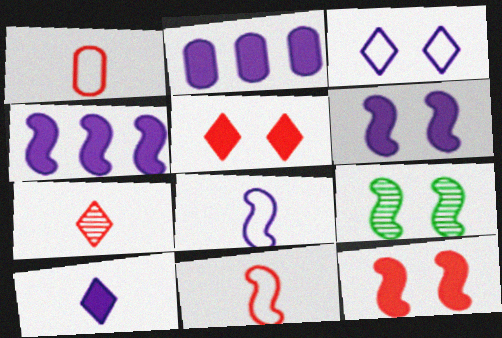[[2, 6, 10], 
[4, 9, 11]]